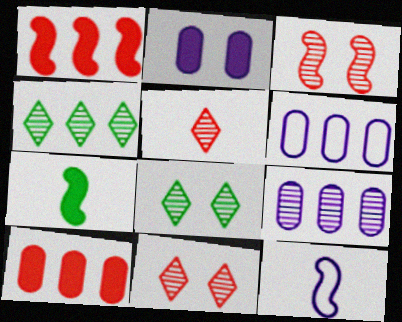[[1, 4, 6], 
[6, 7, 11], 
[8, 10, 12]]